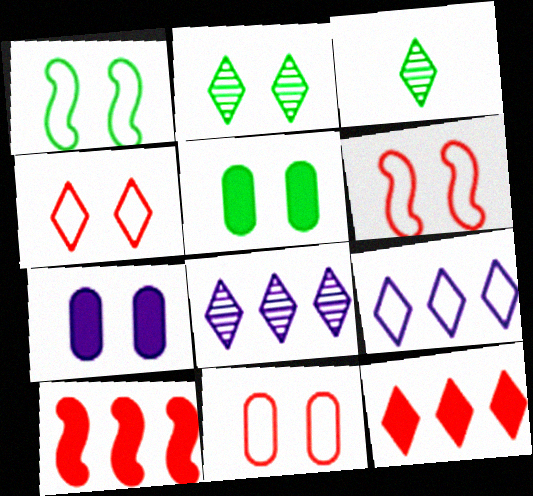[[1, 2, 5], 
[2, 6, 7], 
[4, 6, 11]]